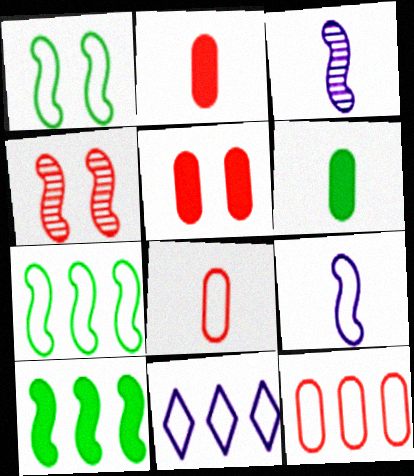[[1, 8, 11], 
[4, 6, 11], 
[4, 9, 10], 
[7, 11, 12]]